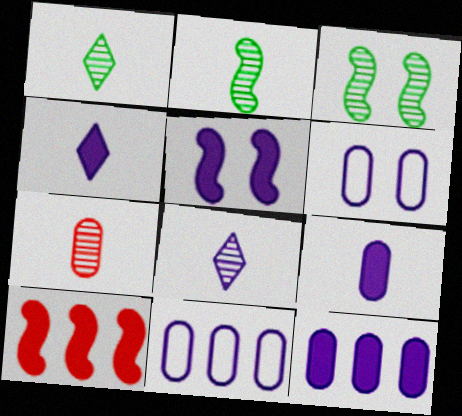[[1, 6, 10], 
[2, 7, 8], 
[4, 5, 12], 
[5, 8, 11]]